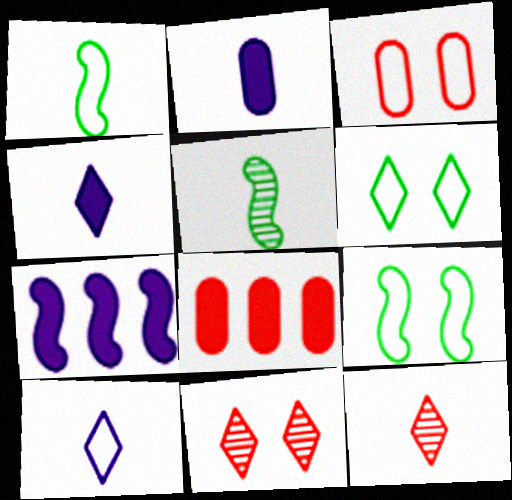[[1, 2, 12]]